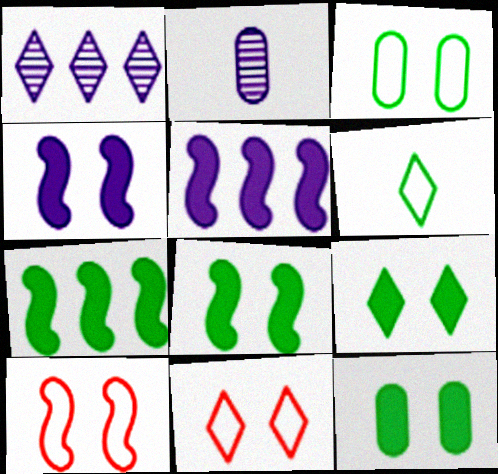[[2, 7, 11], 
[8, 9, 12]]